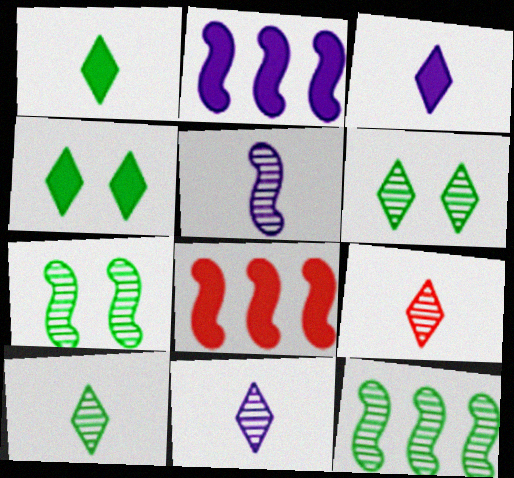[[9, 10, 11]]